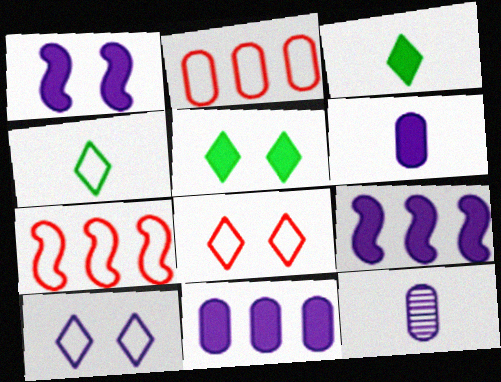[[5, 7, 12], 
[9, 10, 12]]